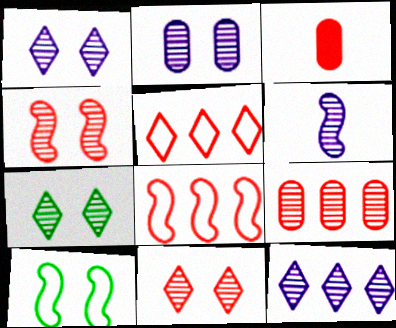[[1, 7, 11], 
[2, 4, 7], 
[2, 6, 12], 
[3, 4, 5], 
[3, 8, 11], 
[3, 10, 12], 
[6, 7, 9]]